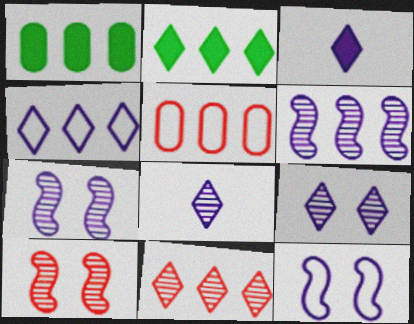[[2, 4, 11], 
[2, 5, 6], 
[3, 4, 9]]